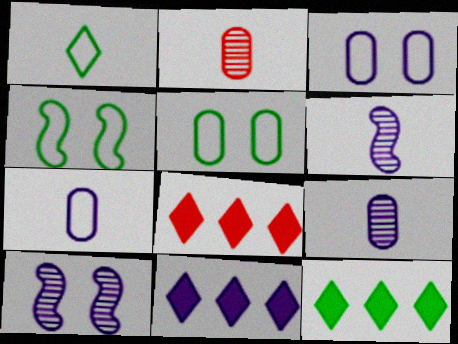[[2, 4, 11], 
[3, 6, 11], 
[4, 8, 9], 
[5, 6, 8], 
[7, 10, 11], 
[8, 11, 12]]